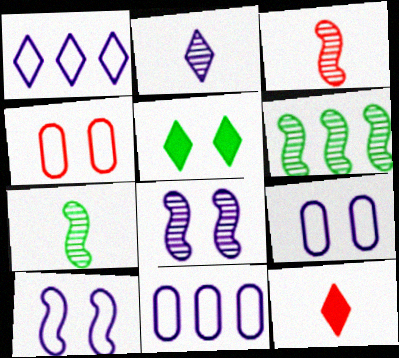[[3, 5, 11], 
[3, 6, 8], 
[4, 5, 8], 
[6, 9, 12]]